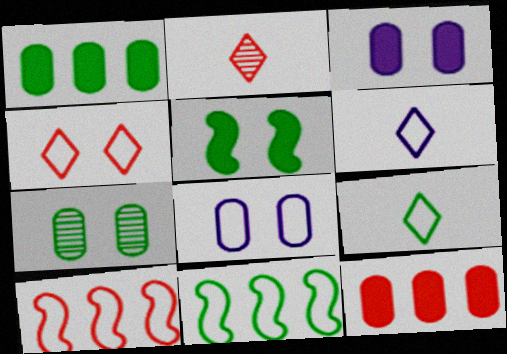[[2, 3, 11], 
[8, 9, 10]]